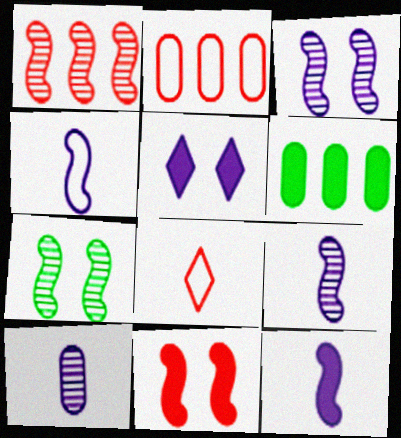[[1, 7, 9], 
[3, 6, 8], 
[4, 9, 12]]